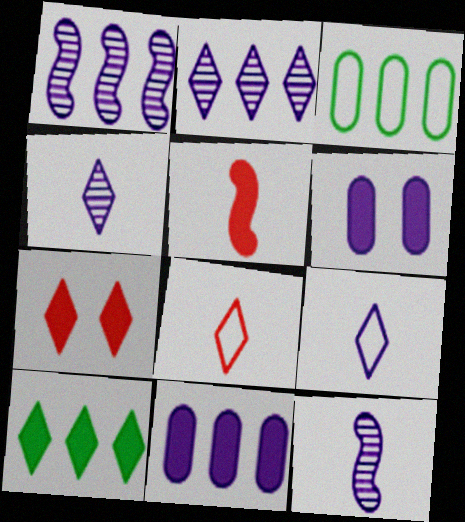[[1, 6, 9], 
[3, 7, 12], 
[5, 6, 10]]